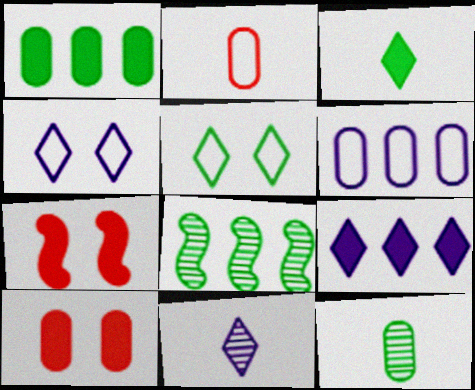[[4, 9, 11], 
[6, 10, 12]]